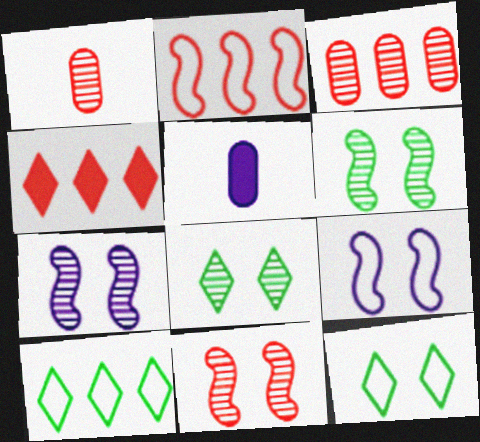[[2, 3, 4], 
[2, 5, 8], 
[5, 10, 11], 
[6, 7, 11]]